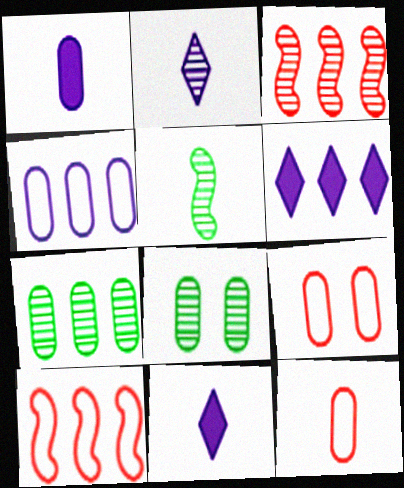[[1, 7, 9], 
[2, 3, 8], 
[5, 6, 9], 
[5, 11, 12], 
[6, 7, 10], 
[8, 10, 11]]